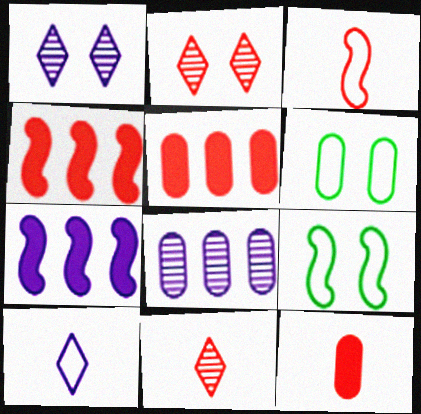[[2, 3, 5], 
[3, 11, 12], 
[6, 7, 11], 
[6, 8, 12]]